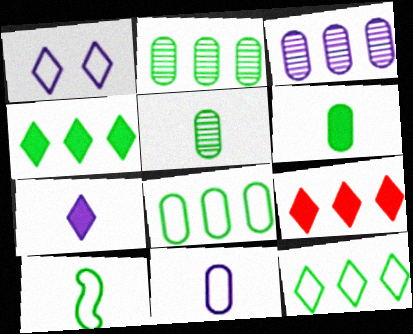[]